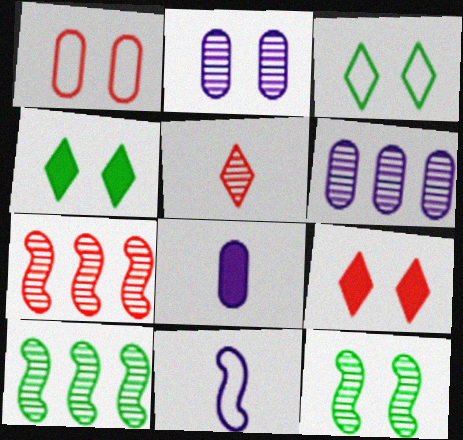[[2, 5, 10], 
[3, 7, 8], 
[5, 6, 12]]